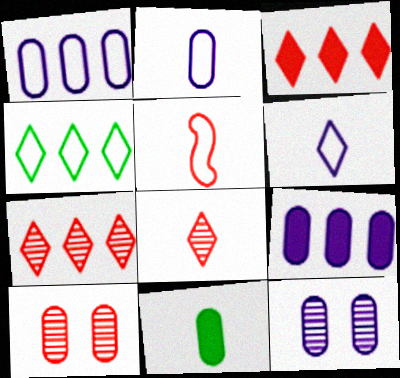[[1, 10, 11], 
[2, 9, 12], 
[3, 5, 10]]